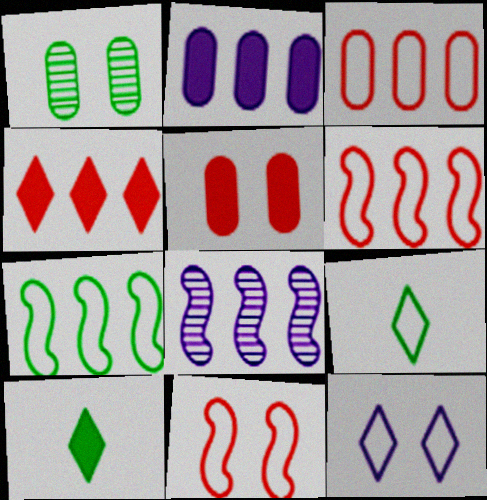[[1, 7, 10], 
[5, 8, 9]]